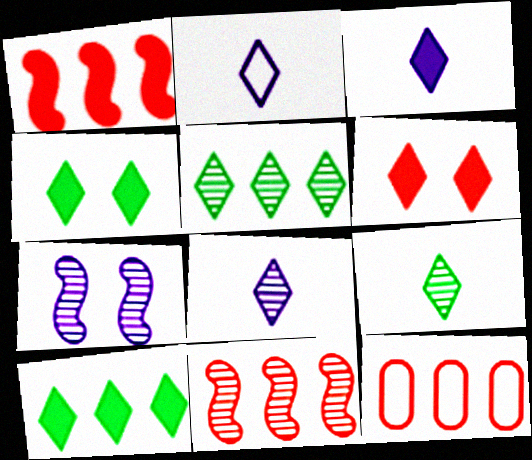[[2, 3, 8], 
[2, 5, 6], 
[3, 6, 10]]